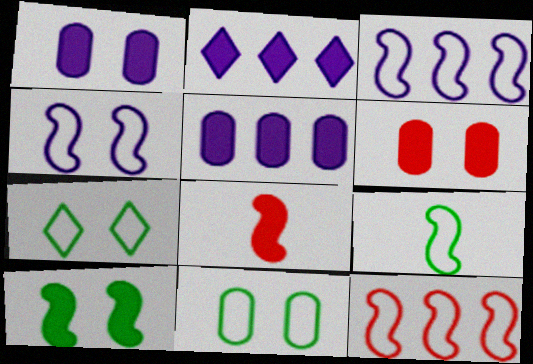[[4, 9, 12]]